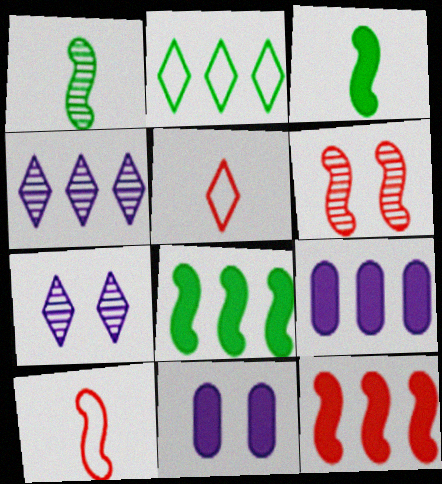[[6, 10, 12]]